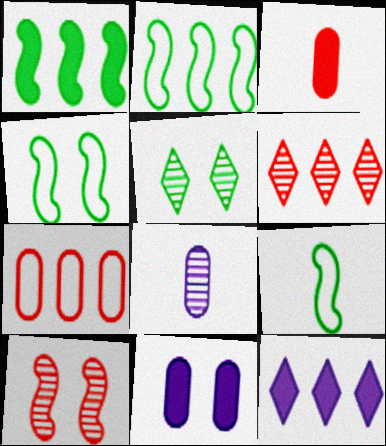[[2, 4, 9], 
[6, 9, 11]]